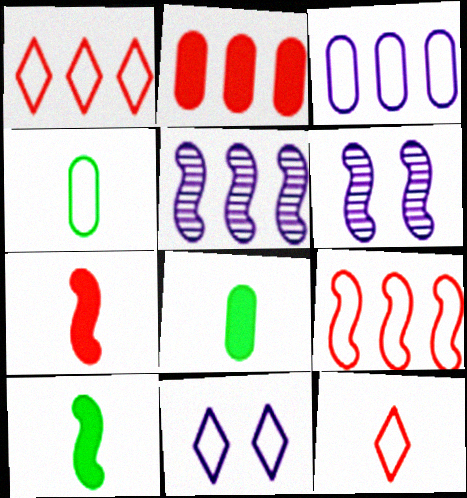[[1, 6, 8], 
[4, 9, 11], 
[6, 9, 10]]